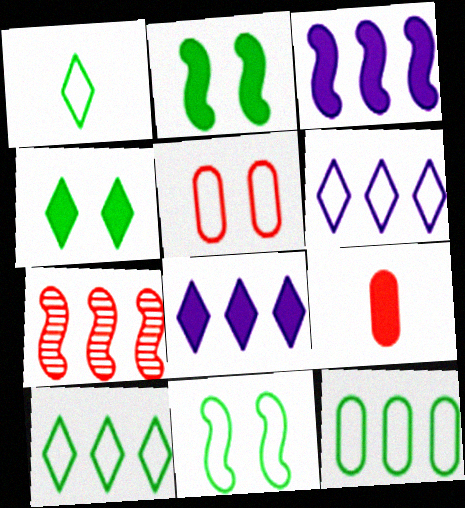[[1, 11, 12], 
[2, 8, 9], 
[3, 4, 9], 
[7, 8, 12]]